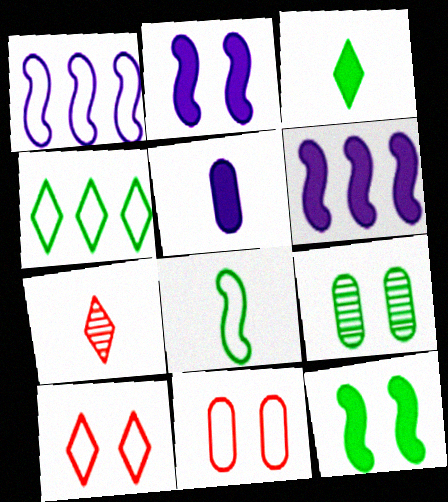[[2, 9, 10], 
[5, 7, 8]]